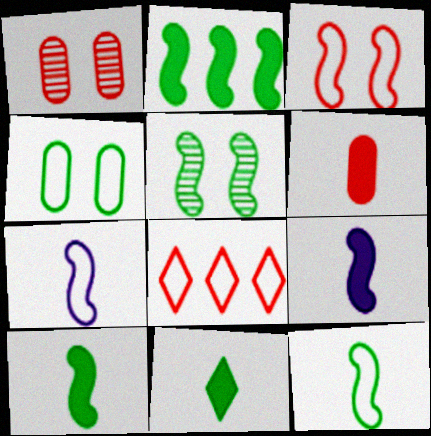[[2, 5, 12], 
[4, 7, 8], 
[6, 9, 11]]